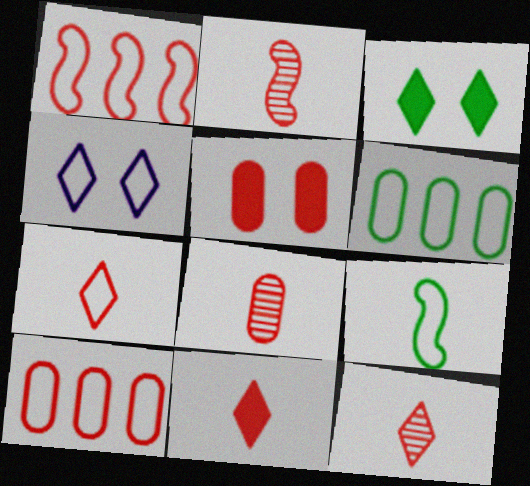[[1, 5, 12], 
[2, 8, 12], 
[4, 9, 10], 
[5, 8, 10], 
[7, 11, 12]]